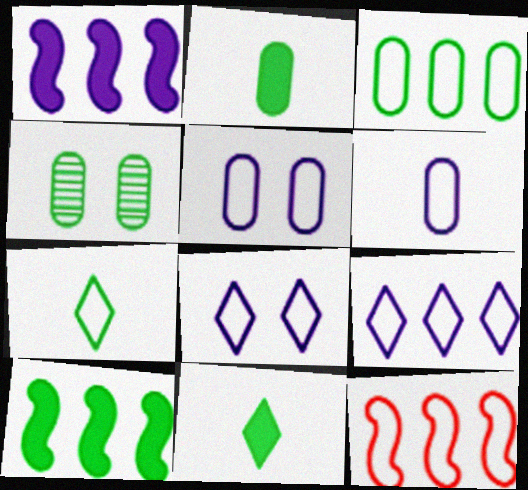[[2, 3, 4], 
[3, 9, 12], 
[4, 7, 10], 
[5, 7, 12]]